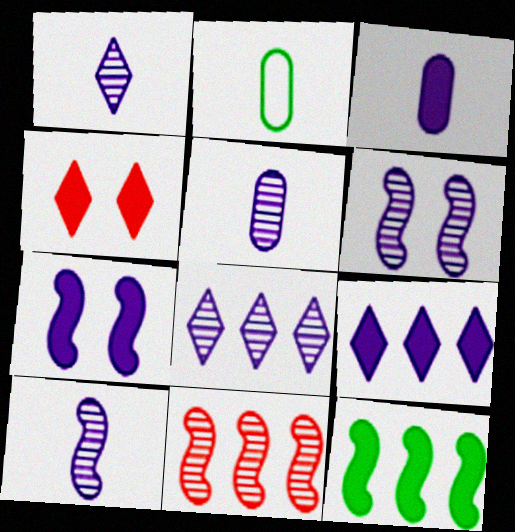[[1, 5, 10], 
[3, 4, 12], 
[3, 7, 9], 
[5, 6, 8]]